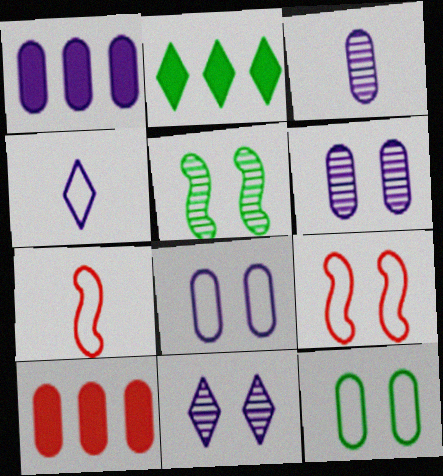[[1, 3, 8], 
[2, 3, 9], 
[2, 6, 7], 
[3, 10, 12], 
[4, 5, 10]]